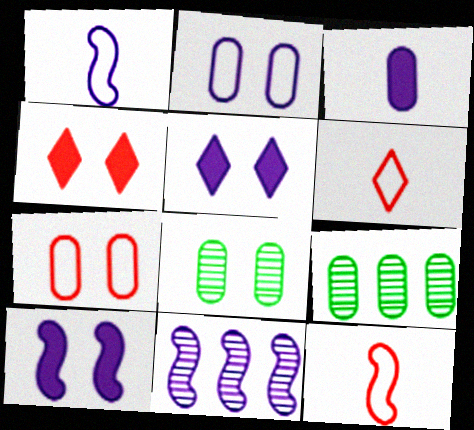[[1, 4, 9], 
[1, 10, 11], 
[3, 7, 9], 
[5, 9, 12], 
[6, 9, 10]]